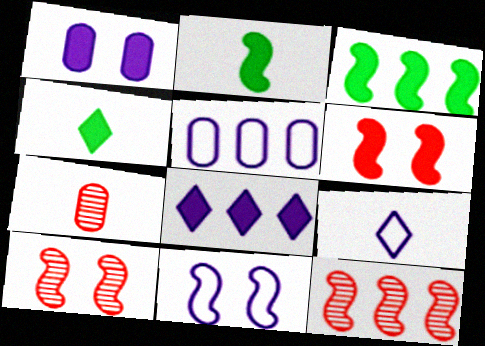[[2, 7, 9], 
[2, 11, 12], 
[4, 5, 10], 
[5, 9, 11]]